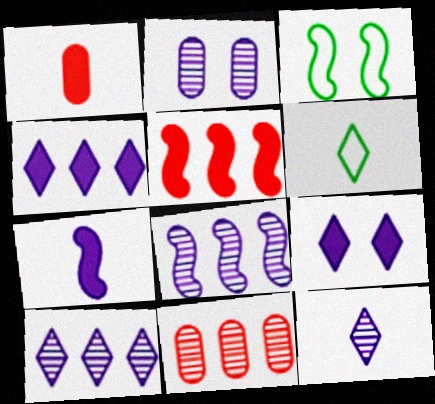[[1, 3, 10], 
[2, 5, 6], 
[2, 8, 12]]